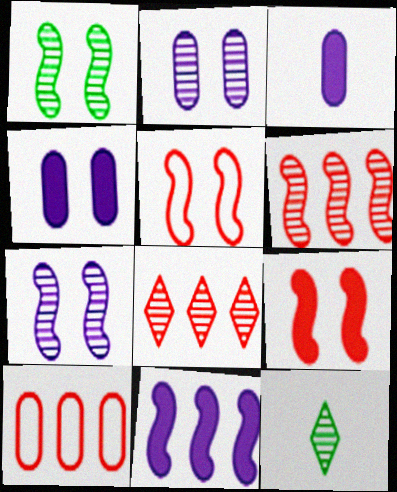[[2, 6, 12]]